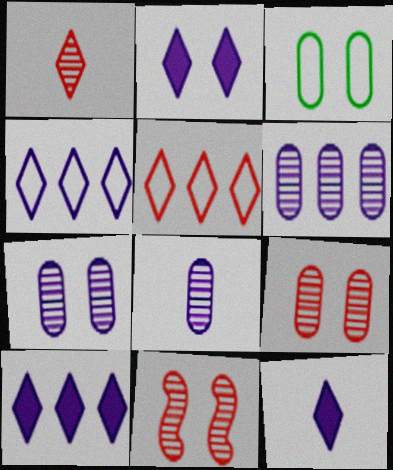[[2, 3, 11], 
[2, 10, 12], 
[6, 7, 8]]